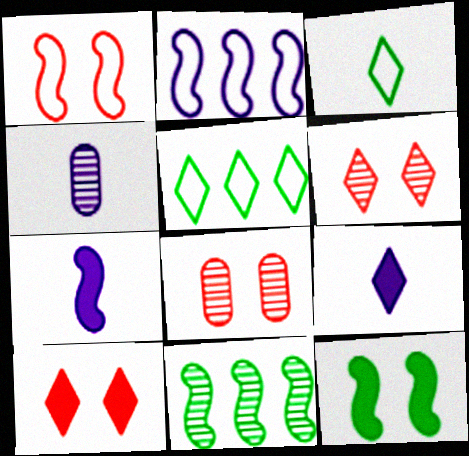[[1, 7, 11], 
[1, 8, 10], 
[4, 6, 11], 
[5, 6, 9], 
[5, 7, 8]]